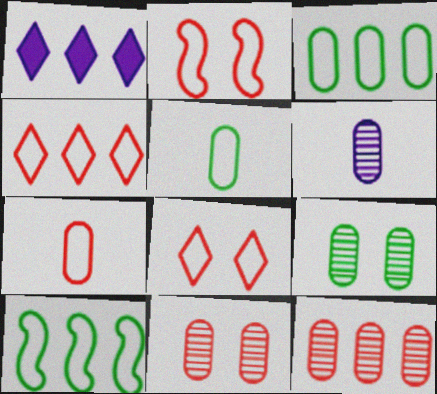[[1, 10, 12], 
[2, 4, 7], 
[6, 9, 12]]